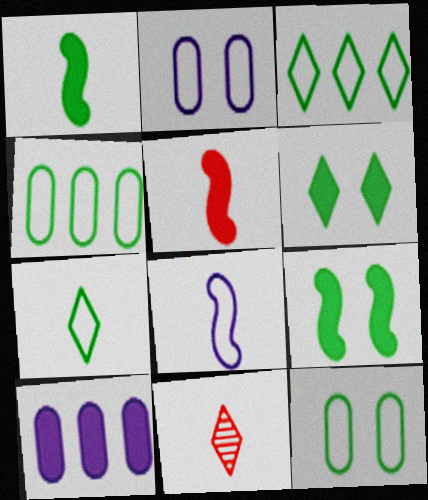[[5, 6, 10]]